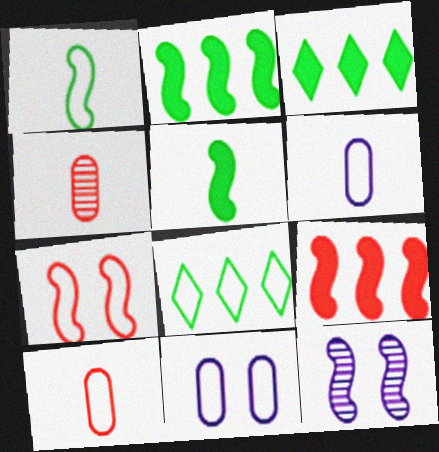[[1, 9, 12], 
[3, 10, 12], 
[6, 7, 8]]